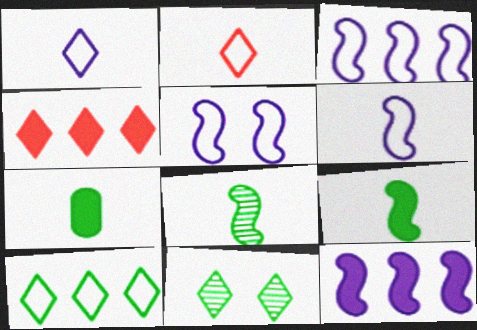[[1, 4, 11], 
[3, 5, 6]]